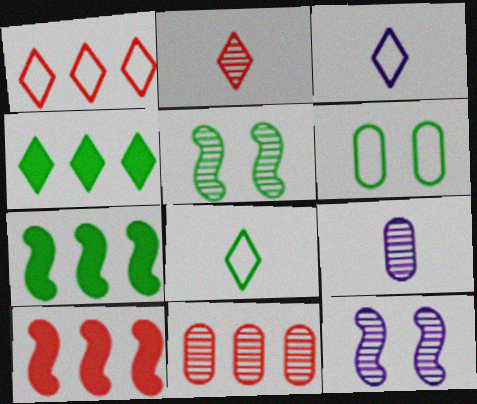[[1, 10, 11]]